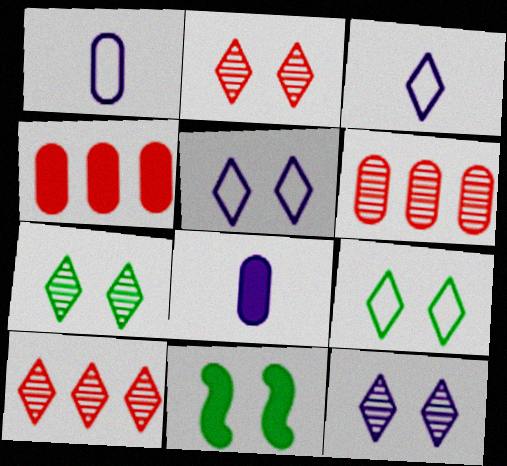[[1, 10, 11], 
[2, 7, 12], 
[3, 6, 11]]